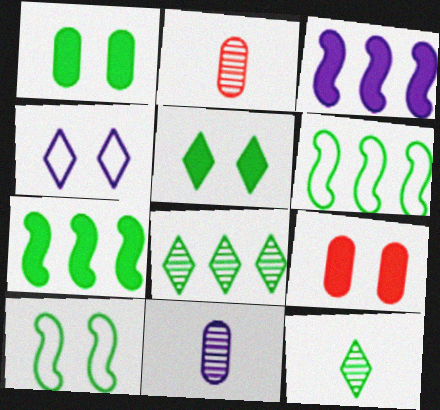[[1, 6, 12], 
[2, 4, 7], 
[3, 4, 11]]